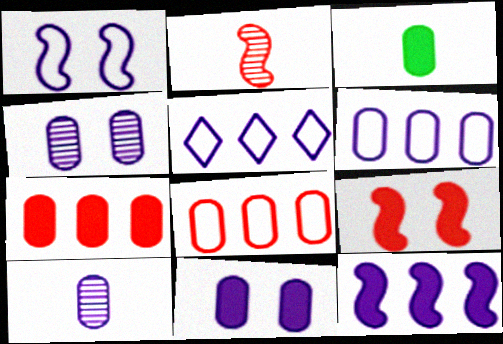[[3, 4, 8], 
[3, 7, 11], 
[6, 10, 11]]